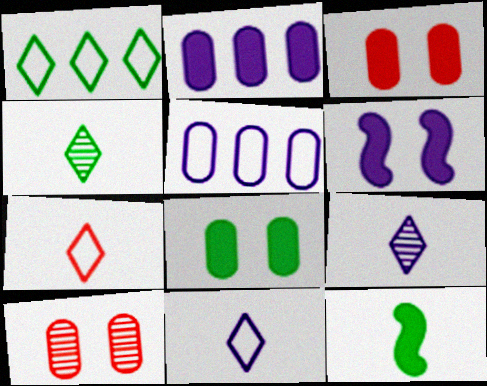[[5, 6, 9]]